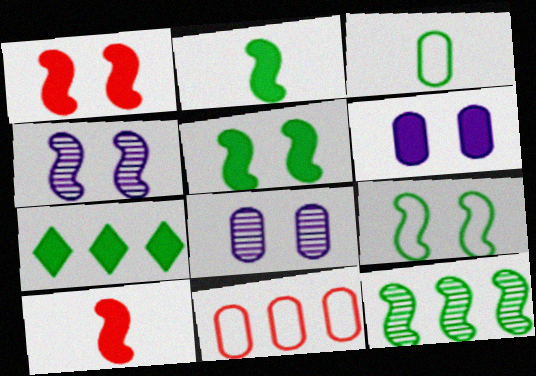[[1, 4, 9], 
[2, 9, 12], 
[6, 7, 10]]